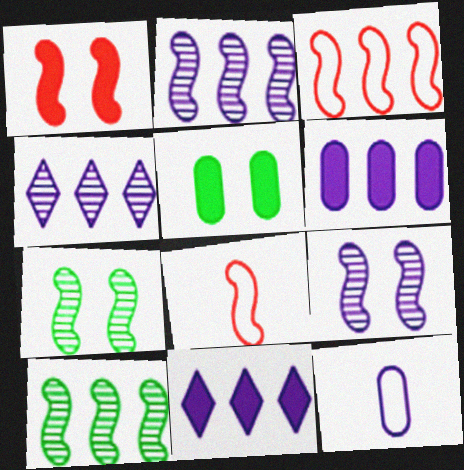[[4, 5, 8], 
[9, 11, 12]]